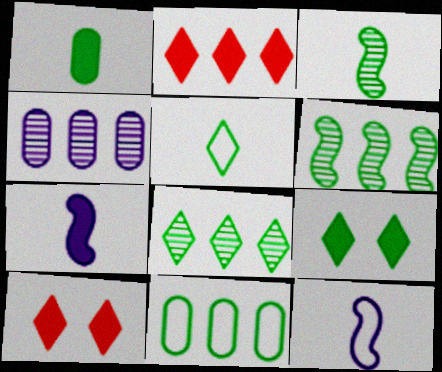[[1, 3, 5], 
[3, 9, 11], 
[5, 8, 9]]